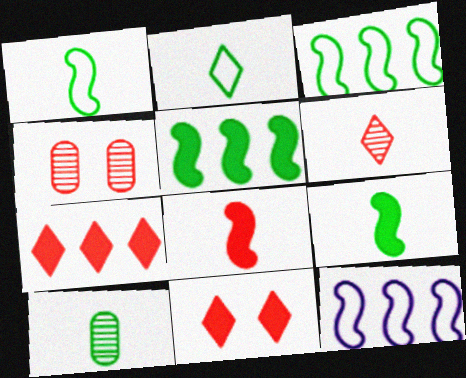[[2, 9, 10], 
[10, 11, 12]]